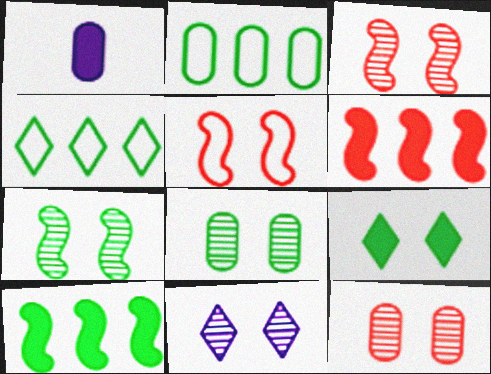[[1, 2, 12], 
[1, 3, 4], 
[1, 6, 9], 
[3, 8, 11], 
[7, 11, 12]]